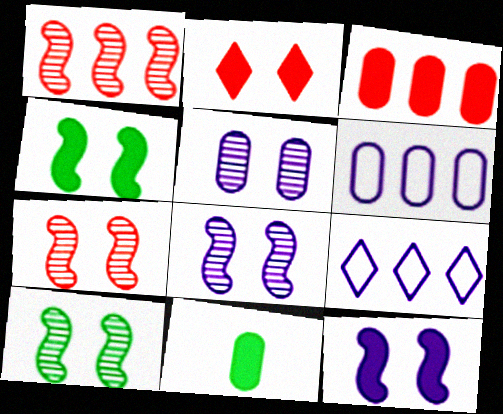[[7, 8, 10], 
[7, 9, 11]]